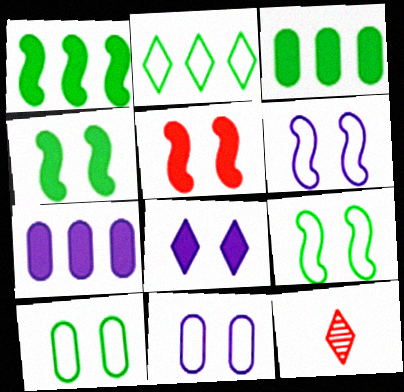[[1, 11, 12], 
[2, 8, 12], 
[3, 6, 12], 
[7, 9, 12]]